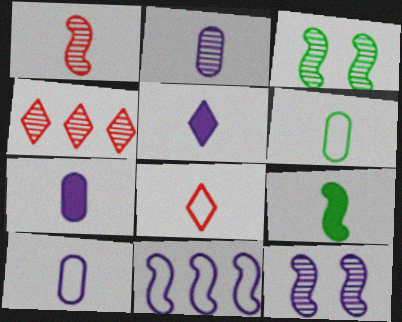[[1, 5, 6], 
[2, 3, 4], 
[2, 7, 10], 
[2, 8, 9]]